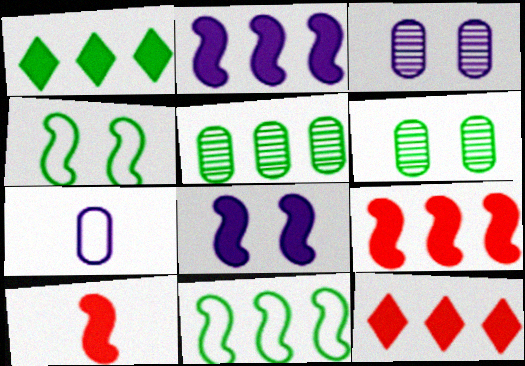[[1, 5, 11]]